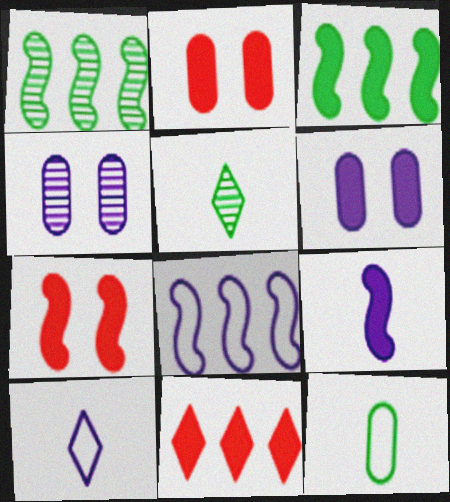[[1, 2, 10], 
[2, 5, 8], 
[3, 7, 9]]